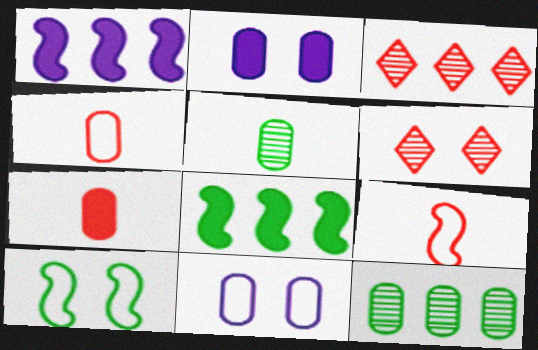[[2, 4, 12], 
[2, 6, 10], 
[7, 11, 12]]